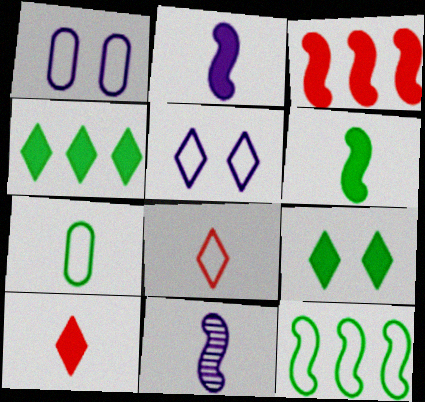[[1, 8, 12], 
[7, 10, 11]]